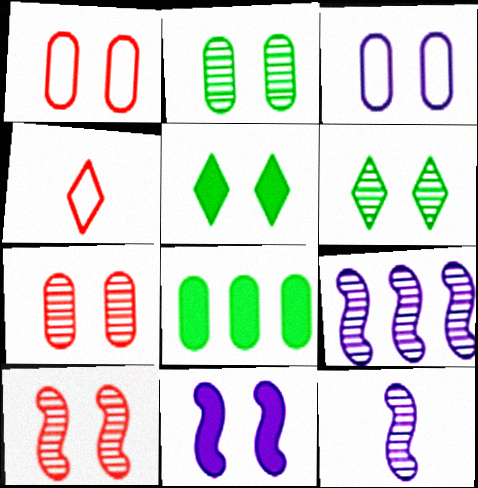[[1, 6, 11], 
[3, 5, 10]]